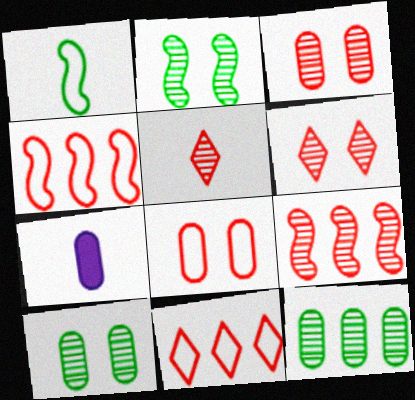[[1, 5, 7], 
[2, 7, 11], 
[3, 5, 9], 
[7, 8, 12]]